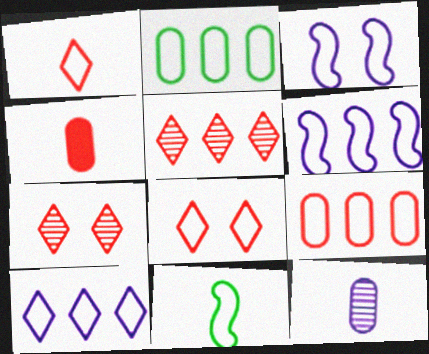[[1, 2, 3]]